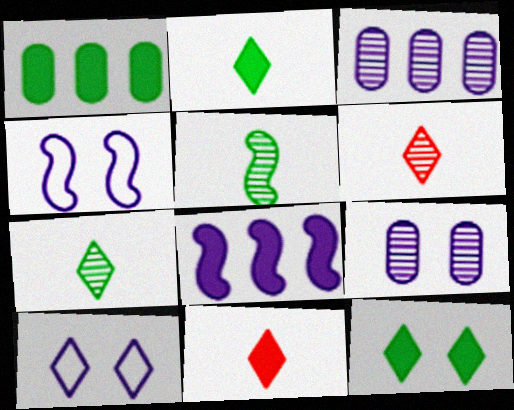[[1, 4, 6]]